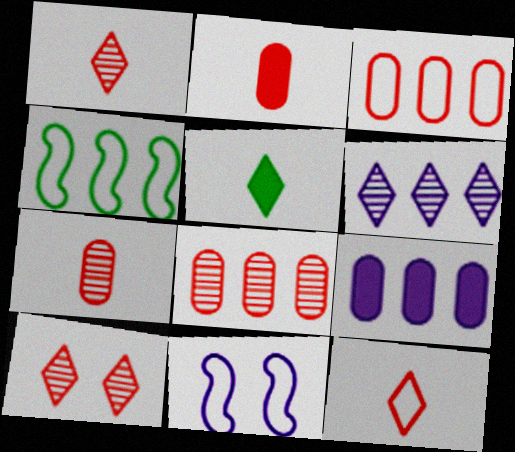[[5, 8, 11]]